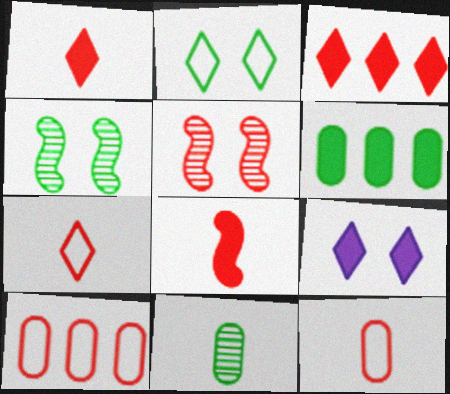[[1, 5, 10], 
[3, 5, 12], 
[6, 8, 9]]